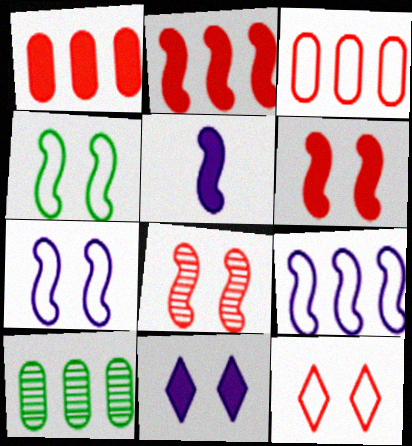[[5, 10, 12]]